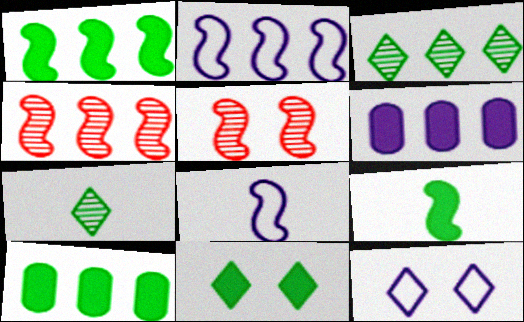[[1, 2, 4], 
[1, 5, 8], 
[2, 5, 9], 
[9, 10, 11]]